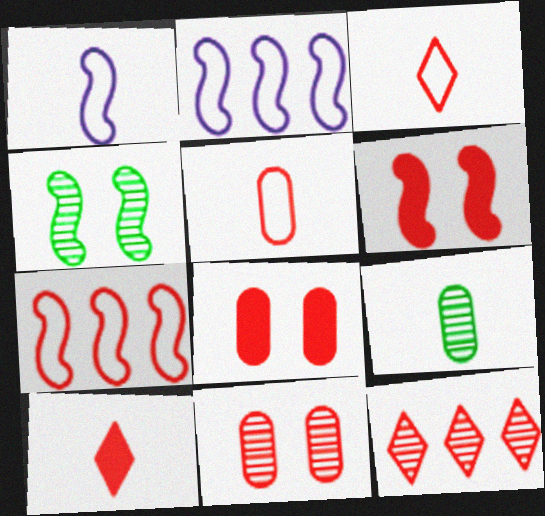[[1, 9, 10], 
[5, 6, 12], 
[7, 10, 11]]